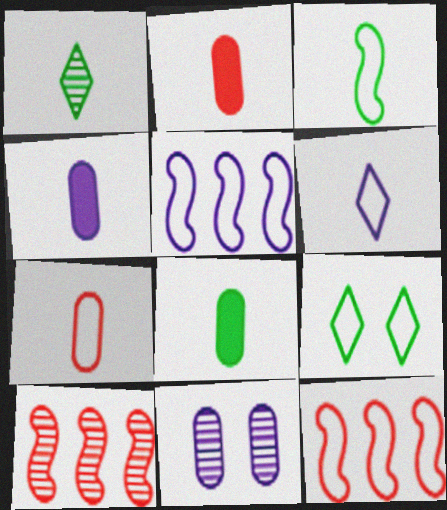[[1, 3, 8], 
[1, 10, 11], 
[2, 4, 8], 
[3, 6, 7], 
[4, 9, 10], 
[5, 7, 9]]